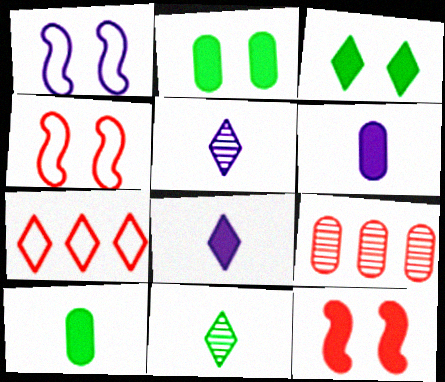[[3, 5, 7]]